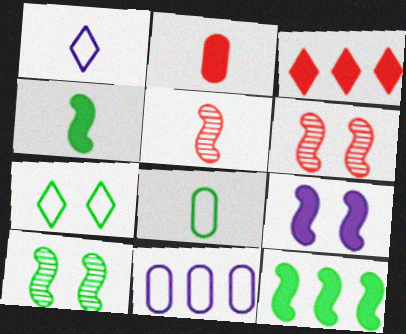[]